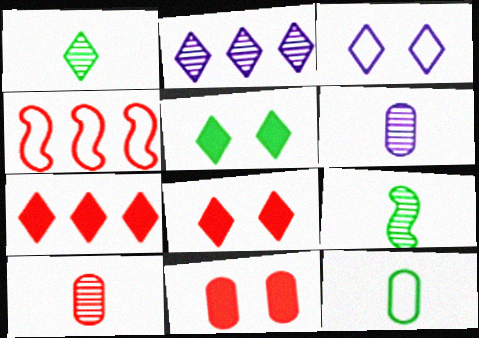[[1, 3, 7], 
[3, 4, 12], 
[4, 5, 6], 
[4, 8, 10]]